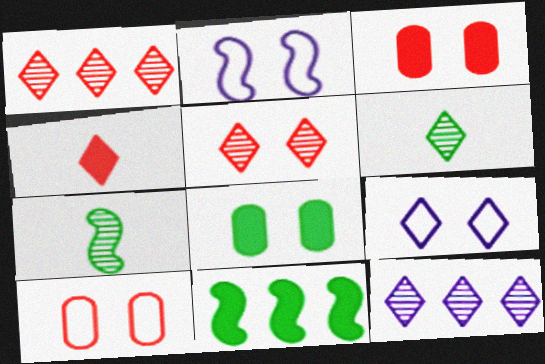[[2, 5, 8], 
[5, 6, 12]]